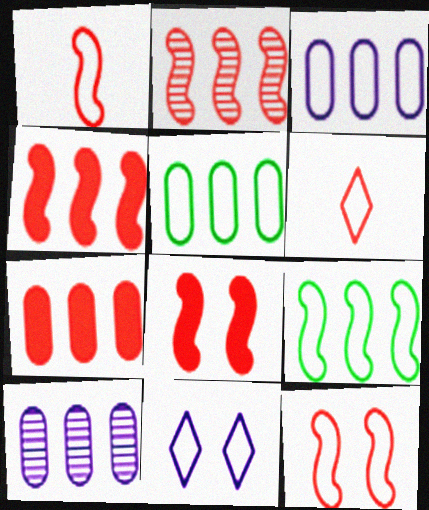[[1, 2, 8], 
[1, 5, 11], 
[5, 7, 10]]